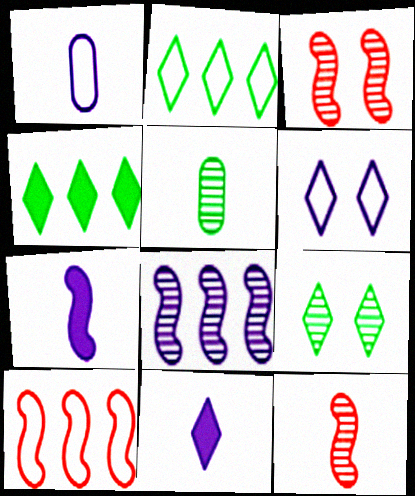[[1, 3, 4]]